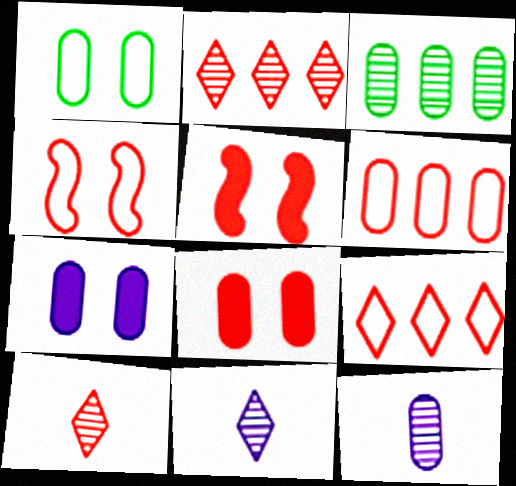[[5, 6, 10]]